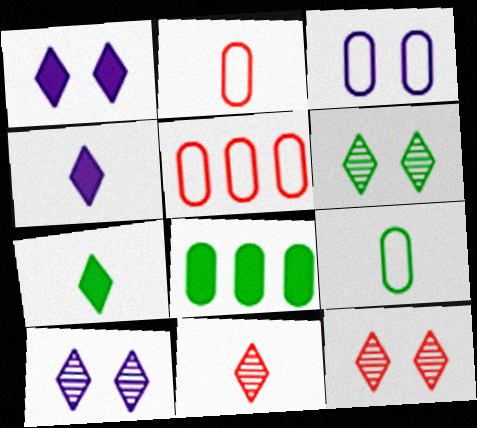[[3, 5, 9], 
[6, 10, 12]]